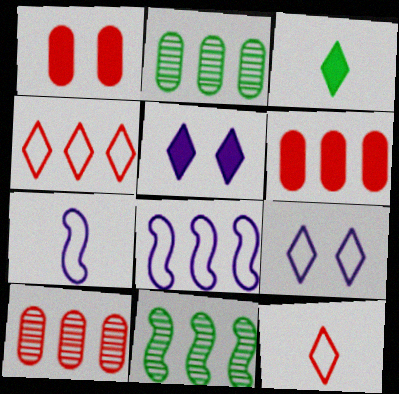[]